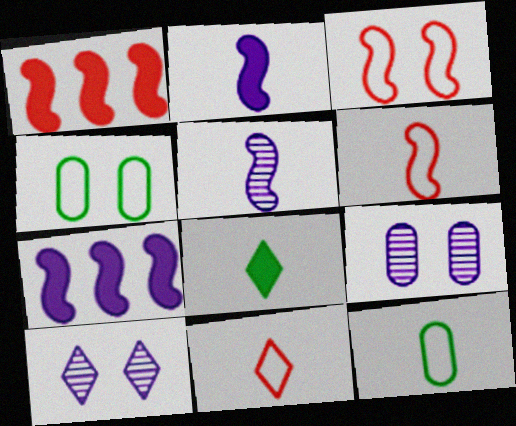[[1, 10, 12]]